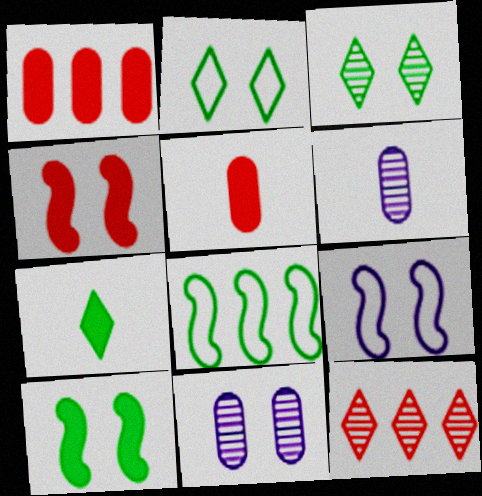[[2, 4, 11]]